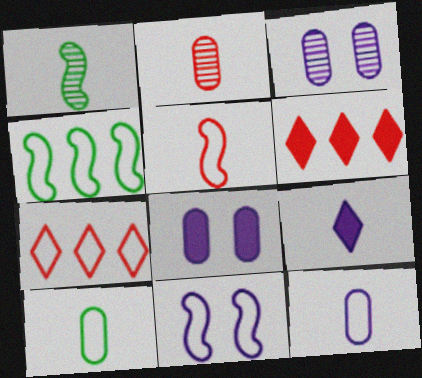[[1, 7, 8], 
[4, 5, 11], 
[7, 10, 11]]